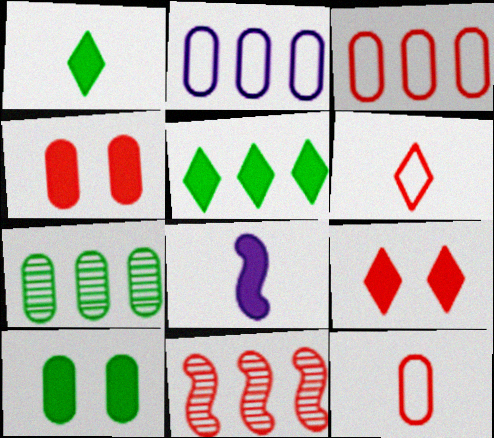[[2, 5, 11], 
[4, 5, 8], 
[4, 6, 11], 
[9, 11, 12]]